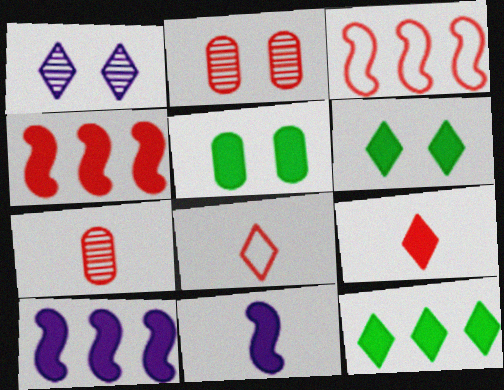[[1, 8, 12], 
[2, 3, 9], 
[2, 4, 8], 
[5, 9, 10]]